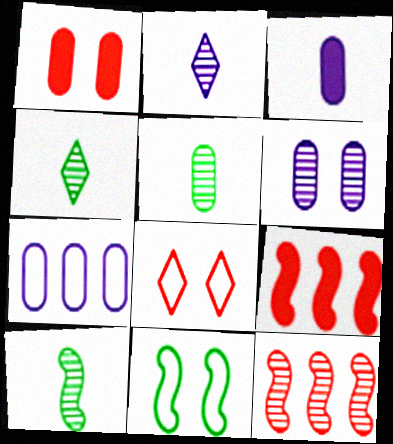[[1, 5, 7], 
[3, 6, 7], 
[4, 5, 10], 
[4, 6, 12]]